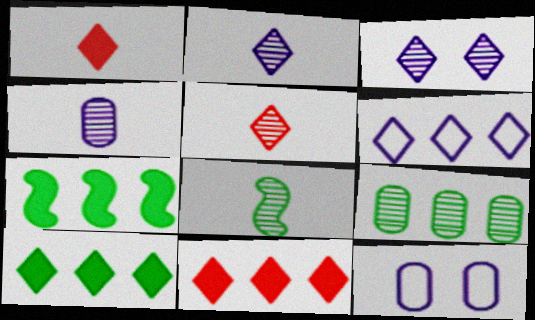[[4, 5, 8], 
[5, 7, 12], 
[8, 11, 12]]